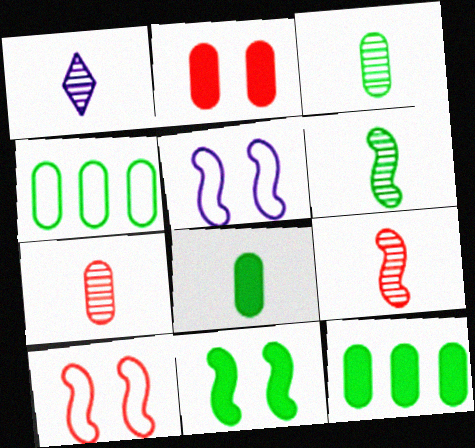[[1, 3, 9], 
[1, 6, 7], 
[1, 10, 12]]